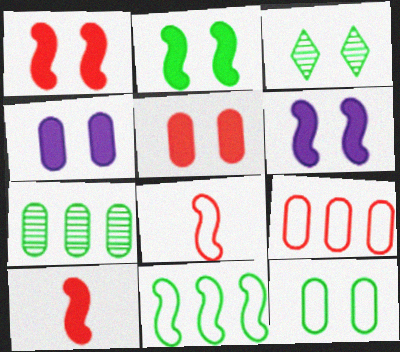[[1, 2, 6], 
[2, 3, 12]]